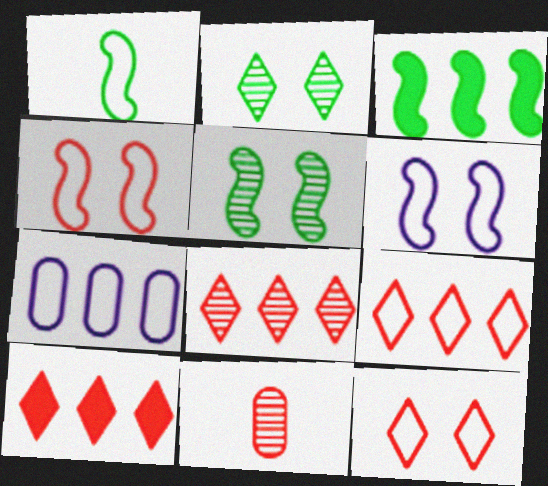[[1, 3, 5], 
[1, 7, 12], 
[3, 7, 8], 
[4, 10, 11], 
[8, 9, 10]]